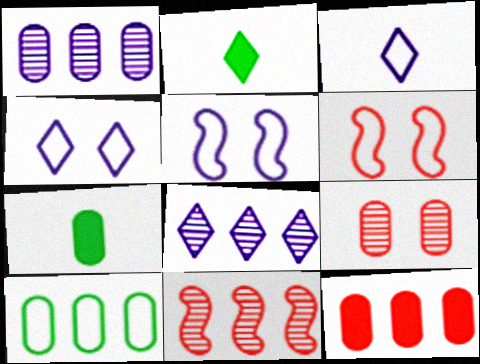[[1, 2, 6], 
[1, 10, 12], 
[3, 6, 10], 
[4, 7, 11], 
[6, 7, 8]]